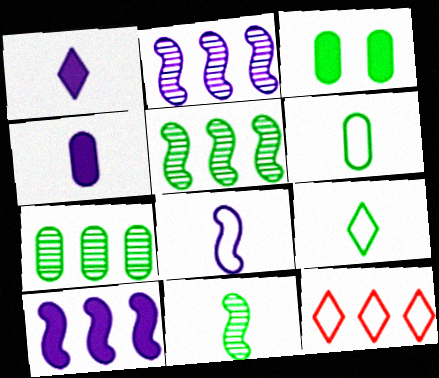[[3, 5, 9], 
[3, 6, 7], 
[7, 10, 12]]